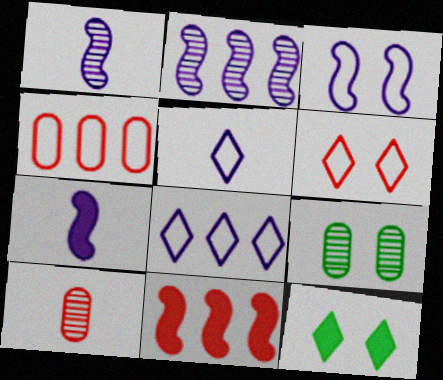[[1, 4, 12], 
[2, 3, 7], 
[5, 9, 11], 
[6, 10, 11]]